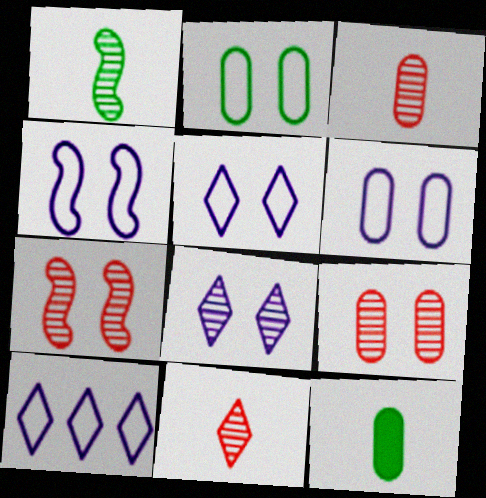[[4, 5, 6], 
[7, 10, 12]]